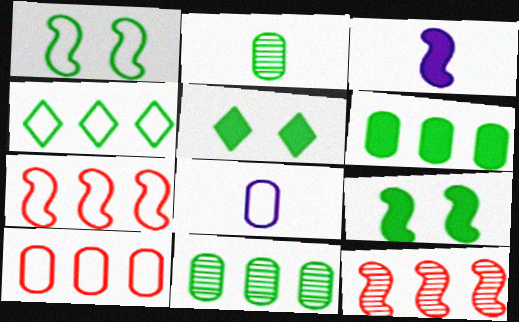[[1, 3, 12], 
[2, 4, 9], 
[5, 8, 12]]